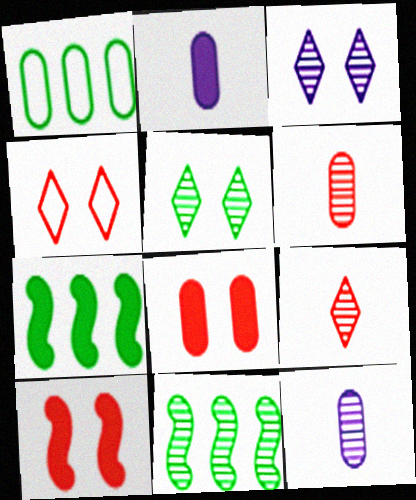[[1, 8, 12], 
[2, 4, 11], 
[3, 6, 11], 
[4, 7, 12]]